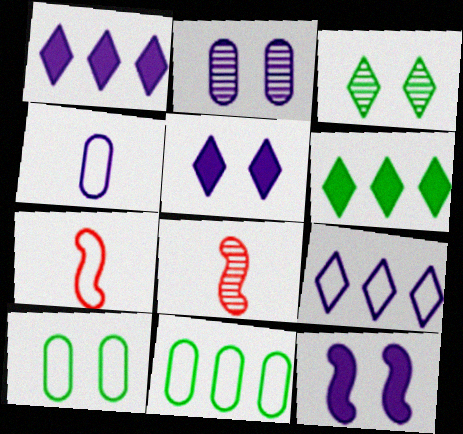[[1, 8, 10], 
[2, 6, 7], 
[5, 8, 11], 
[7, 9, 10]]